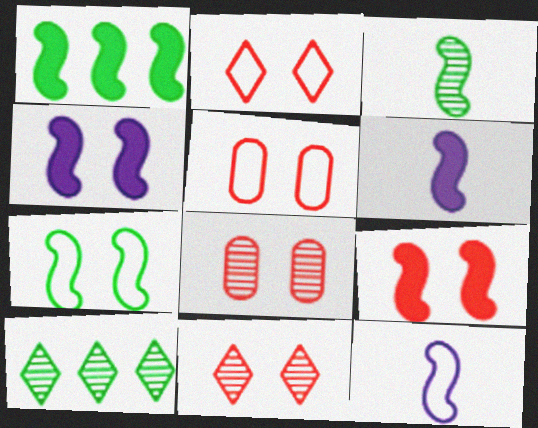[[1, 3, 7], 
[1, 6, 9], 
[2, 8, 9], 
[5, 6, 10], 
[5, 9, 11]]